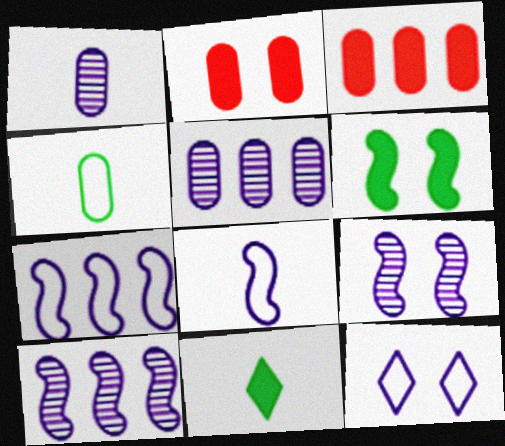[[2, 4, 5]]